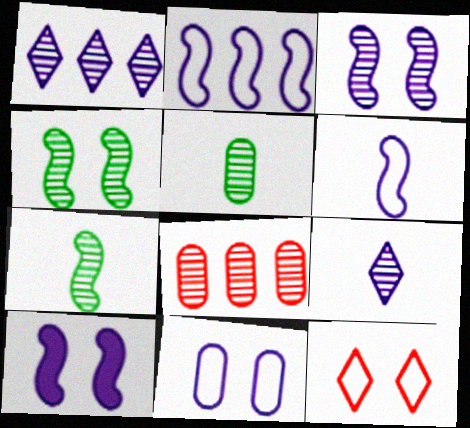[[4, 8, 9]]